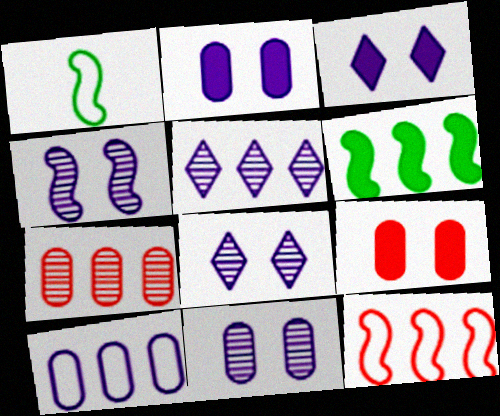[[1, 3, 7], 
[1, 5, 9], 
[4, 8, 11]]